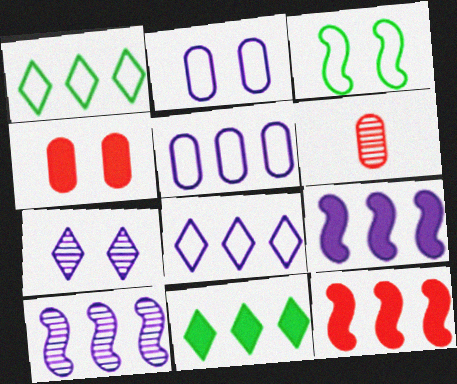[[3, 4, 7]]